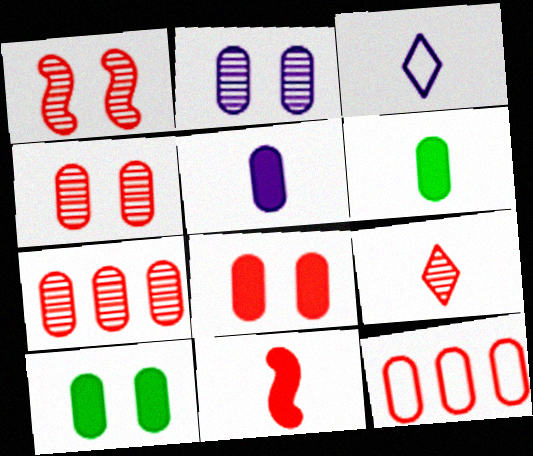[[1, 7, 9], 
[2, 6, 12]]